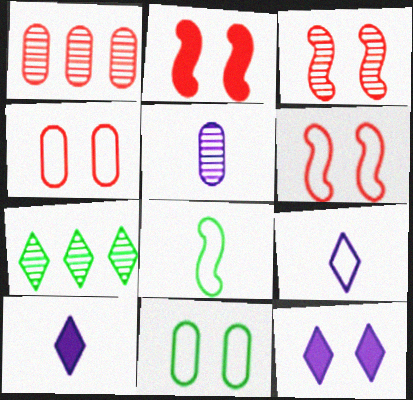[[1, 8, 12], 
[2, 3, 6], 
[3, 5, 7], 
[3, 11, 12]]